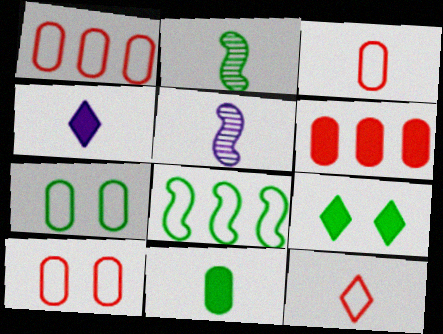[[1, 3, 10], 
[1, 5, 9], 
[2, 3, 4], 
[5, 11, 12]]